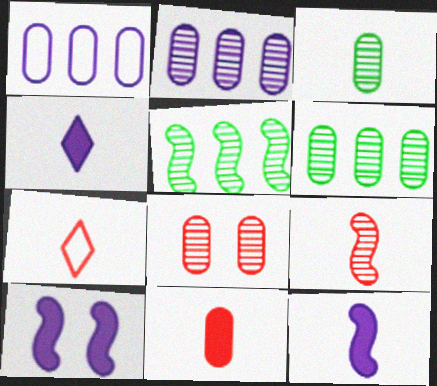[[2, 3, 8], 
[3, 7, 12], 
[6, 7, 10], 
[7, 9, 11]]